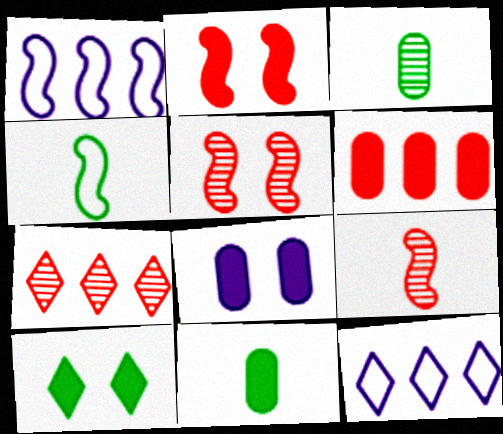[[2, 3, 12], 
[2, 8, 10], 
[4, 7, 8], 
[5, 11, 12], 
[6, 8, 11]]